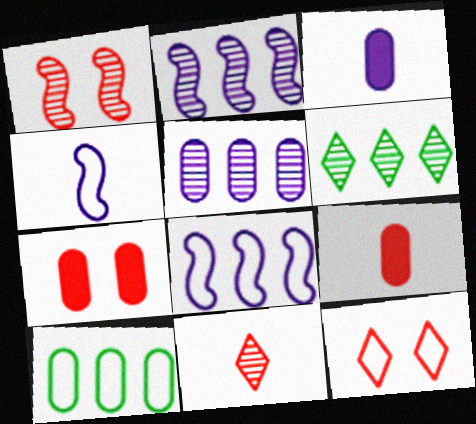[[1, 7, 12], 
[4, 6, 7], 
[4, 10, 12]]